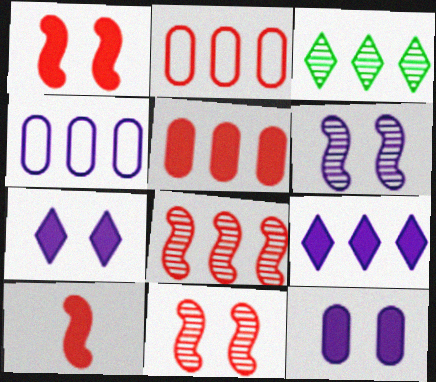[]